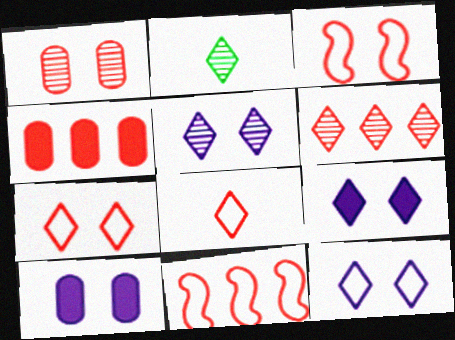[[2, 5, 6], 
[2, 10, 11], 
[4, 6, 11], 
[5, 9, 12]]